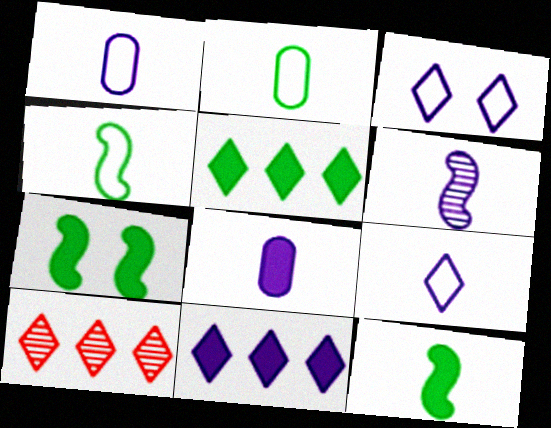[[1, 7, 10], 
[6, 8, 9]]